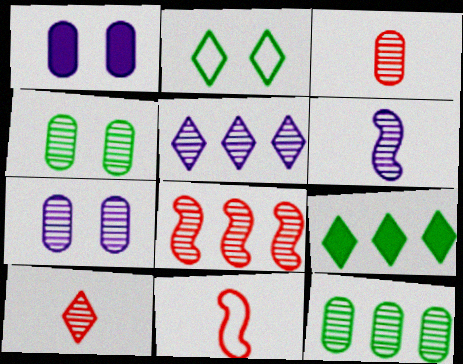[[3, 7, 12], 
[5, 6, 7], 
[5, 8, 12], 
[7, 9, 11]]